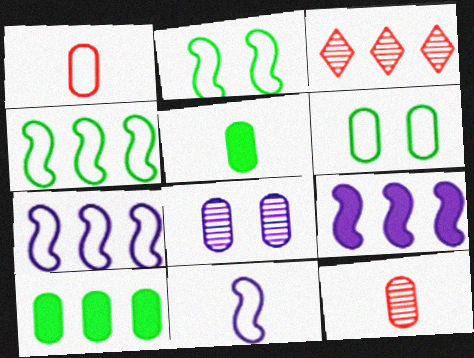[[1, 8, 10], 
[3, 7, 10]]